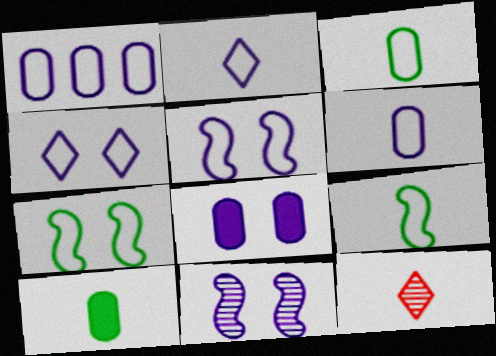[[1, 2, 5], 
[4, 8, 11]]